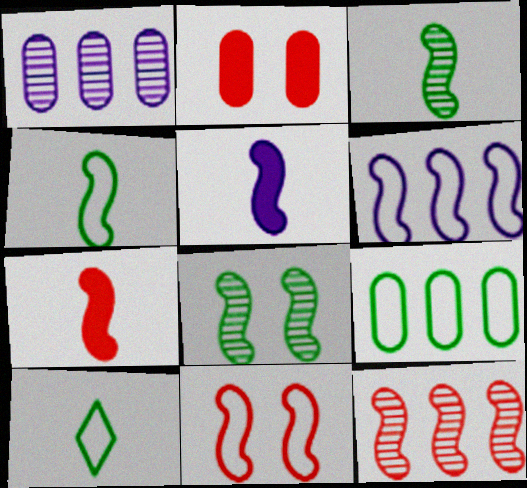[[4, 6, 11], 
[6, 7, 8], 
[7, 11, 12]]